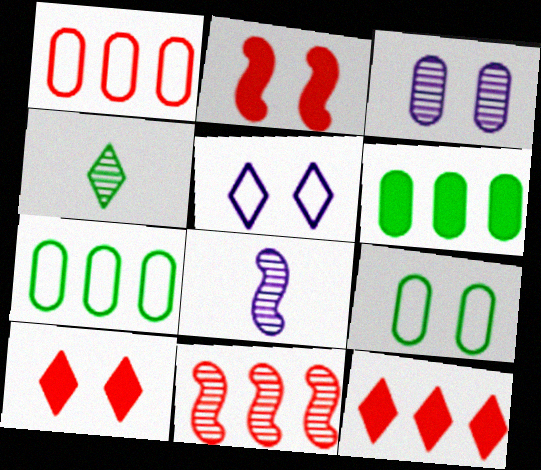[[1, 11, 12], 
[3, 4, 11], 
[4, 5, 12], 
[7, 8, 10], 
[8, 9, 12]]